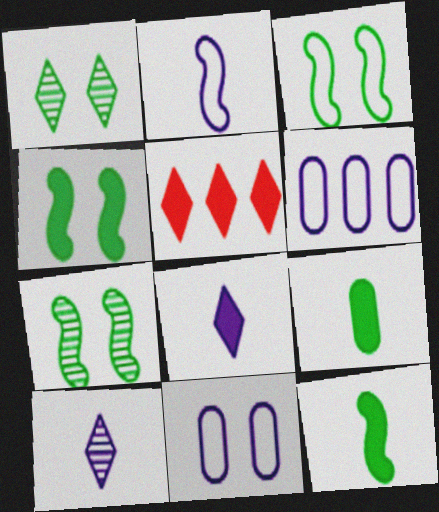[[3, 4, 7]]